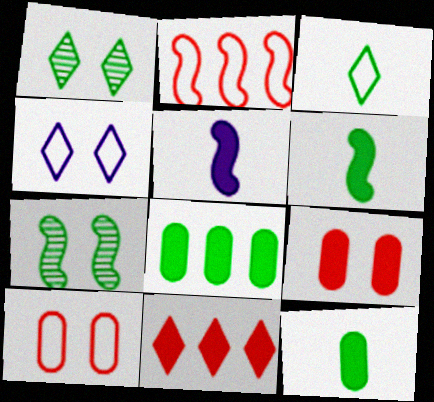[[2, 5, 7], 
[3, 7, 8], 
[4, 7, 9]]